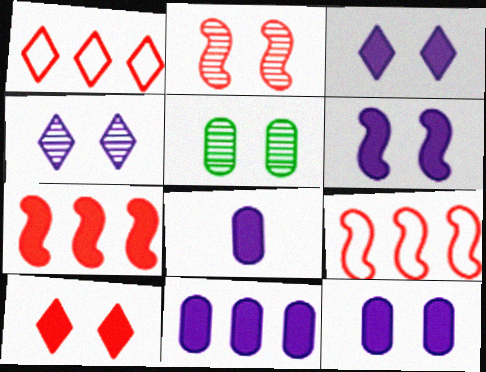[[2, 4, 5], 
[3, 6, 12], 
[8, 11, 12]]